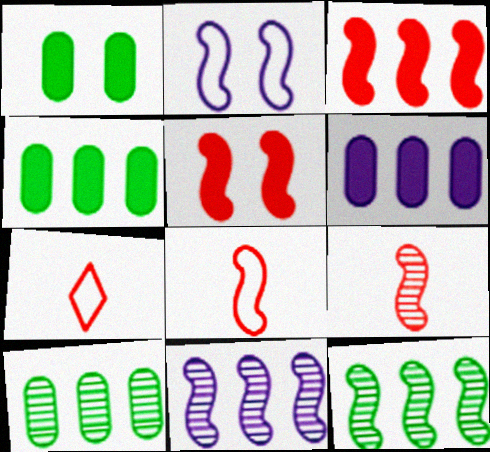[[1, 7, 11]]